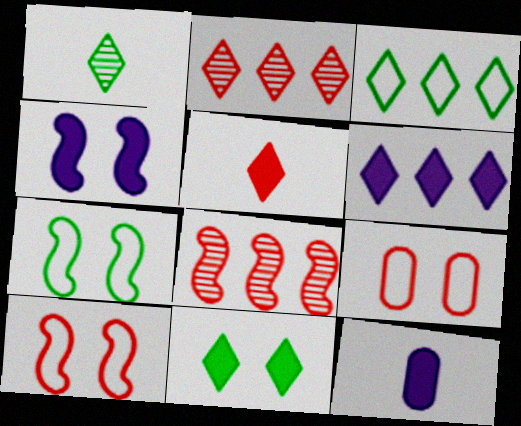[[1, 3, 11], 
[2, 3, 6], 
[2, 7, 12], 
[4, 6, 12], 
[5, 6, 11], 
[5, 8, 9]]